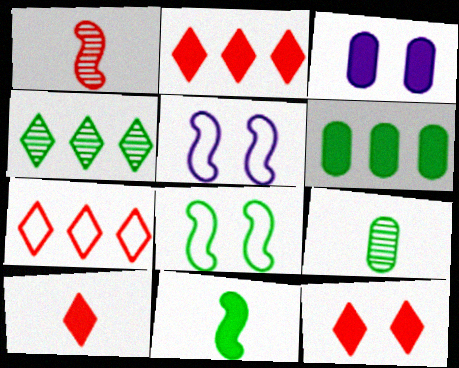[[2, 3, 11], 
[2, 5, 9], 
[2, 10, 12]]